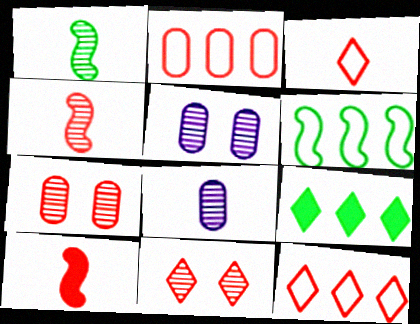[[2, 10, 11], 
[7, 10, 12]]